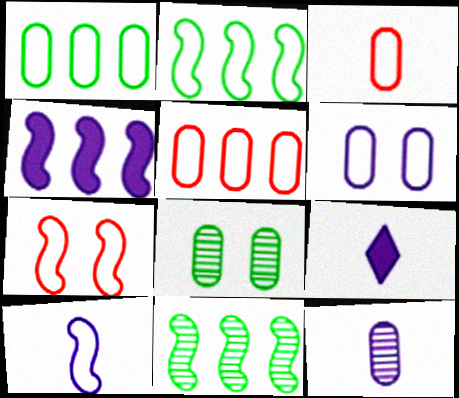[[1, 3, 6], 
[2, 7, 10], 
[9, 10, 12]]